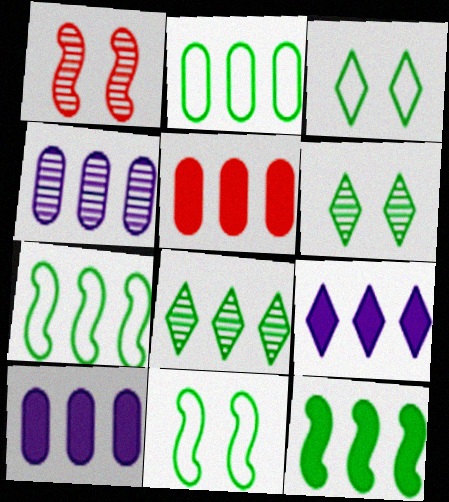[[2, 4, 5], 
[2, 8, 12], 
[5, 9, 12]]